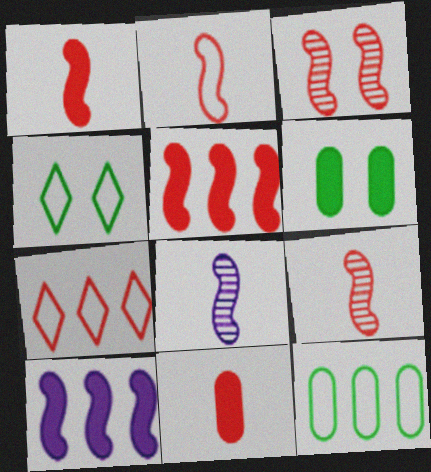[[1, 2, 9], 
[2, 3, 5], 
[3, 7, 11], 
[6, 7, 8]]